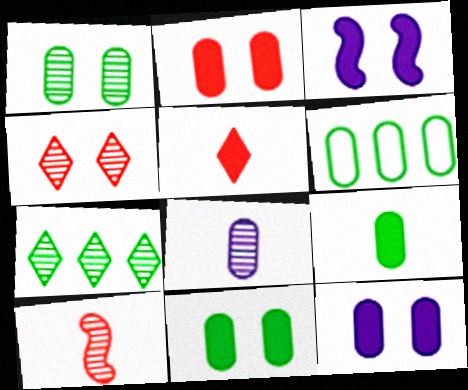[[1, 6, 9], 
[2, 6, 8], 
[2, 11, 12]]